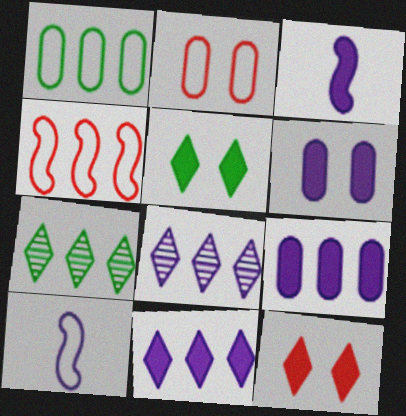[[2, 3, 7], 
[3, 6, 11], 
[4, 7, 9], 
[6, 8, 10]]